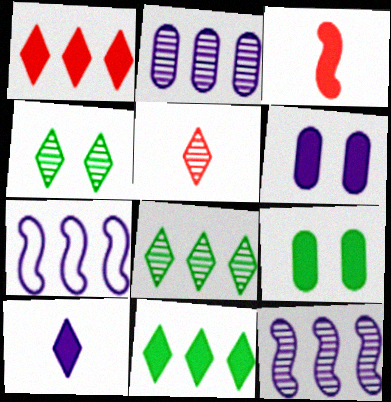[[3, 6, 11], 
[5, 7, 9]]